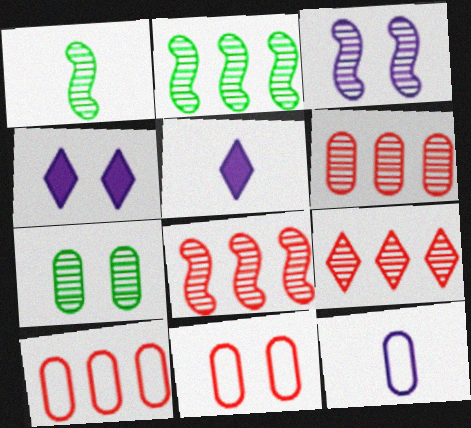[[1, 3, 8], 
[1, 4, 10], 
[2, 5, 11], 
[6, 8, 9]]